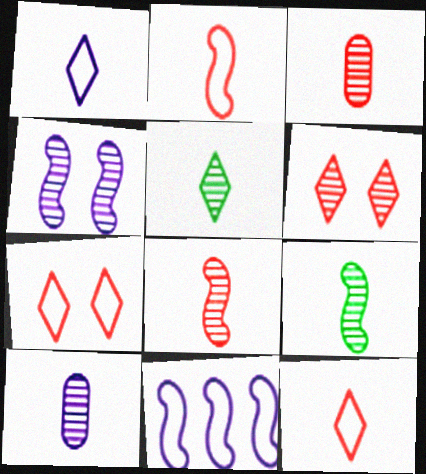[[5, 8, 10]]